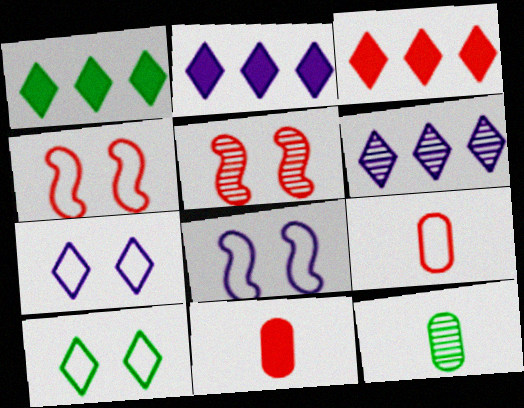[[1, 2, 3], 
[2, 4, 12], 
[3, 5, 9], 
[3, 8, 12], 
[5, 6, 12]]